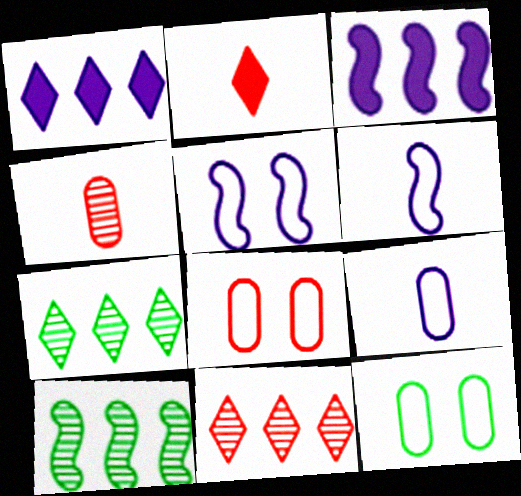[]